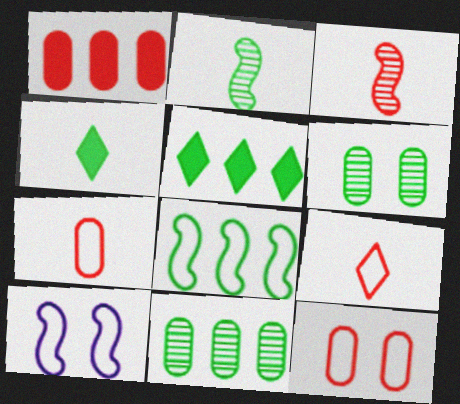[[4, 6, 8], 
[5, 8, 11]]